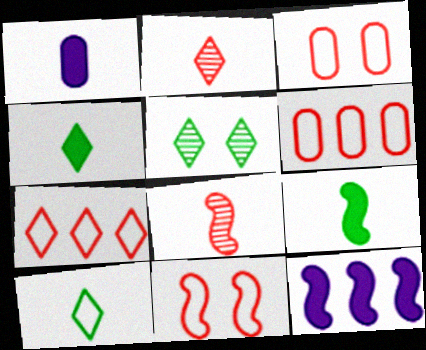[[1, 8, 10]]